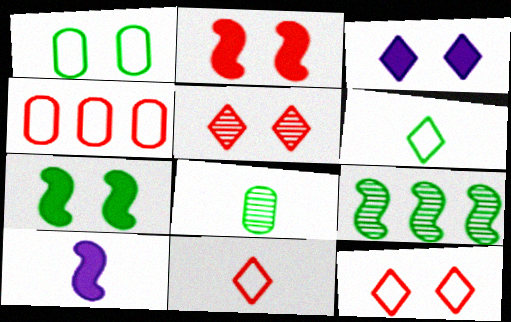[[8, 10, 11]]